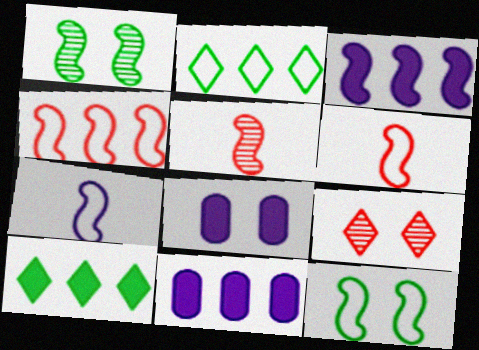[[1, 3, 6], 
[2, 5, 8], 
[3, 5, 12], 
[4, 7, 12], 
[8, 9, 12]]